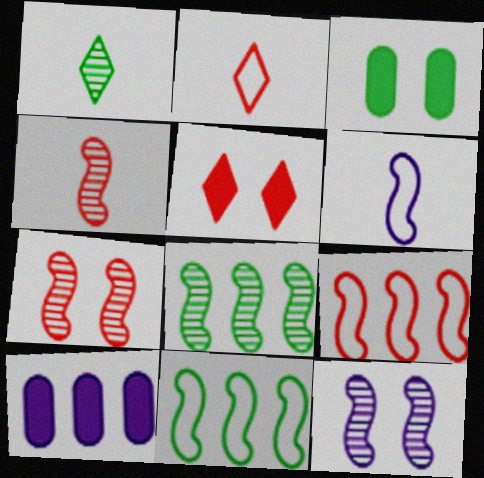[[1, 3, 11], 
[4, 8, 12]]